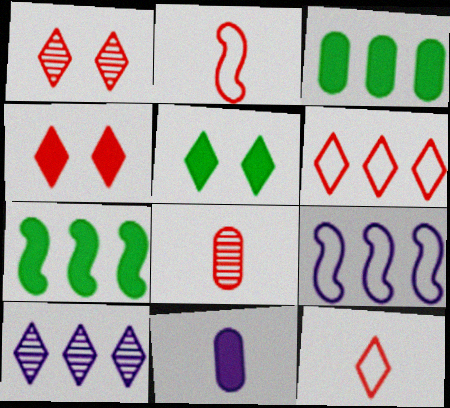[[4, 7, 11], 
[5, 8, 9], 
[5, 10, 12]]